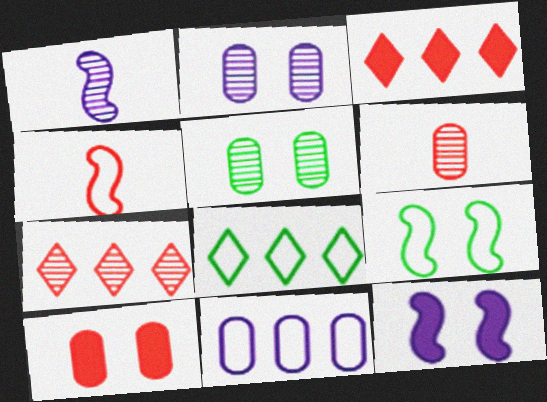[[1, 5, 7], 
[1, 8, 10], 
[4, 7, 10], 
[6, 8, 12]]